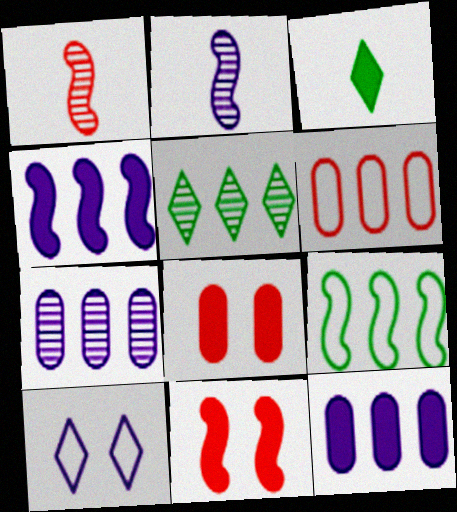[[2, 9, 11], 
[2, 10, 12], 
[3, 4, 8], 
[3, 11, 12], 
[4, 5, 6]]